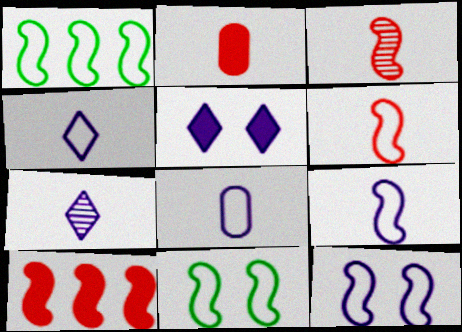[[1, 6, 12], 
[4, 8, 9]]